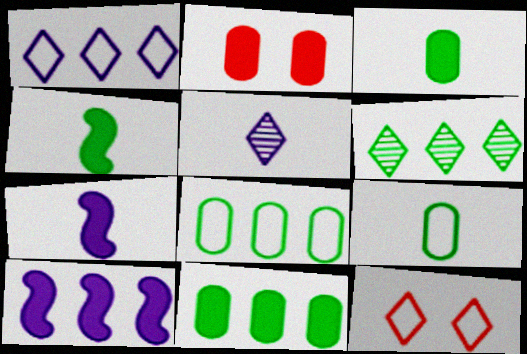[]